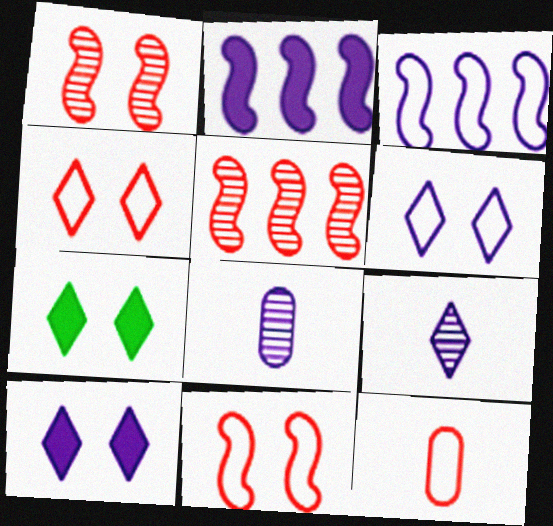[[2, 6, 8], 
[3, 8, 10]]